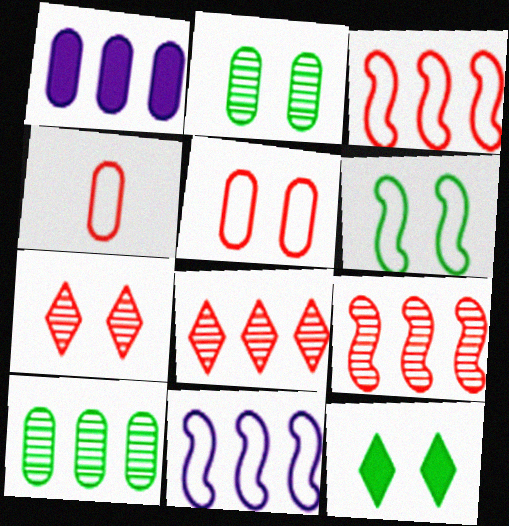[[1, 2, 4], 
[2, 6, 12]]